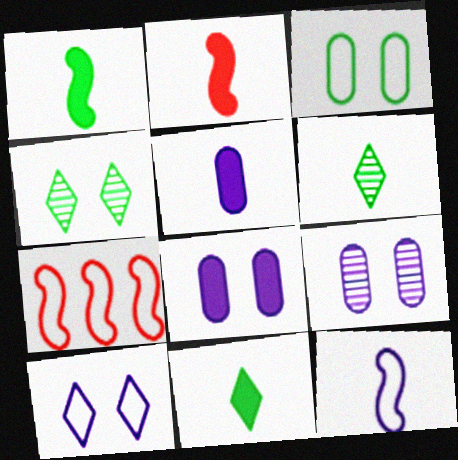[[2, 5, 11], 
[4, 5, 7], 
[6, 7, 8], 
[7, 9, 11]]